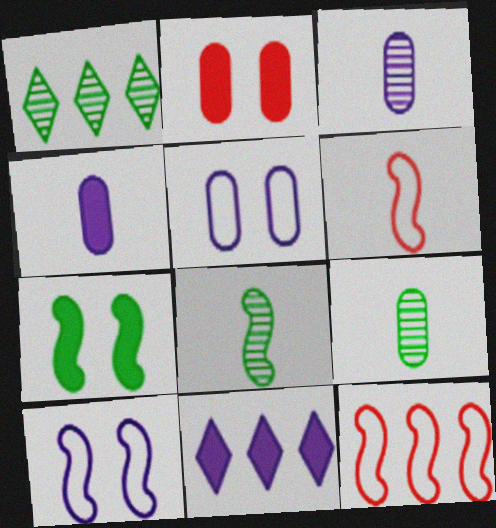[[3, 10, 11]]